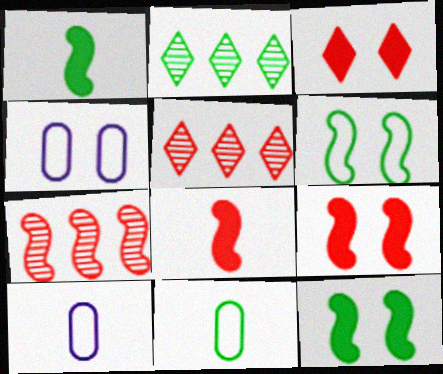[[1, 4, 5], 
[2, 4, 8], 
[2, 9, 10], 
[2, 11, 12], 
[5, 10, 12]]